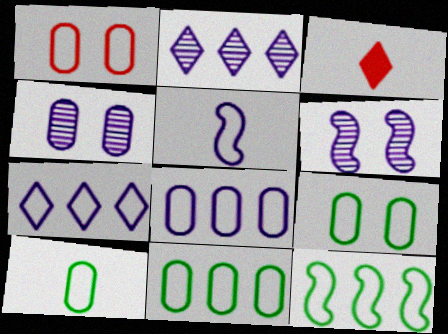[[1, 8, 10], 
[3, 4, 12], 
[3, 6, 11], 
[9, 10, 11]]